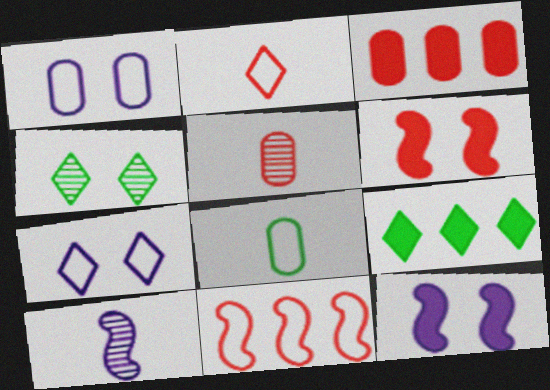[[1, 4, 6], 
[7, 8, 11]]